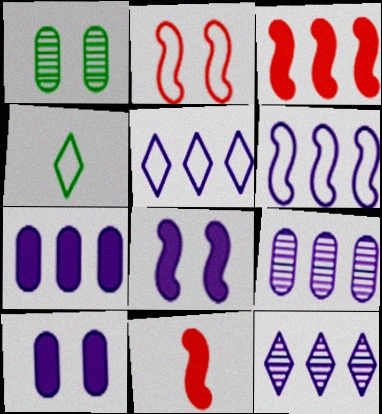[[1, 5, 11], 
[6, 7, 12]]